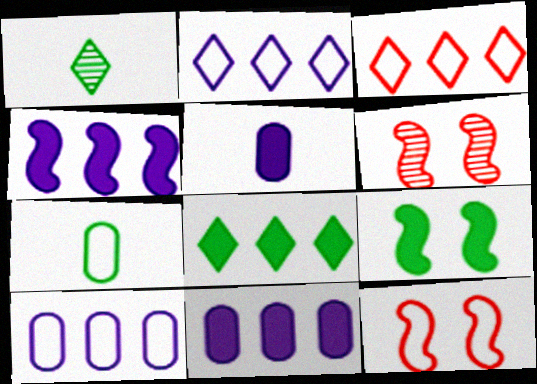[[1, 11, 12], 
[2, 7, 12]]